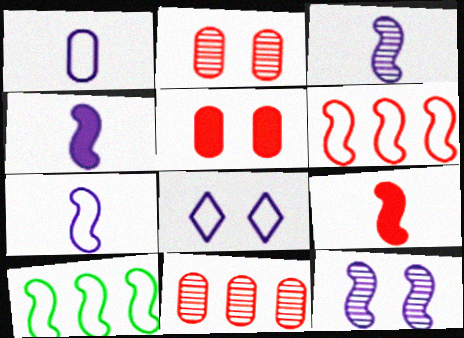[[3, 4, 7], 
[9, 10, 12]]